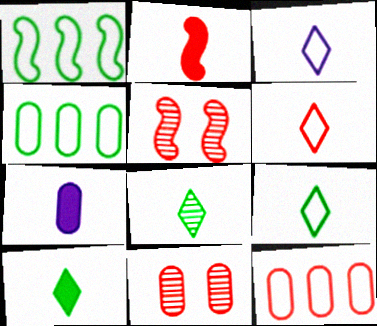[[2, 7, 10], 
[3, 6, 9], 
[4, 7, 11], 
[8, 9, 10]]